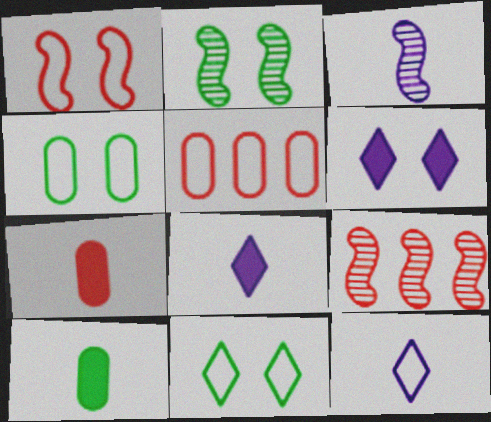[[2, 3, 9], 
[2, 5, 8], 
[4, 8, 9]]